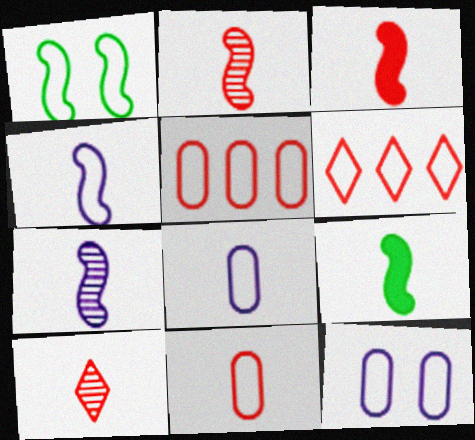[[1, 6, 8], 
[2, 4, 9], 
[3, 10, 11], 
[8, 9, 10]]